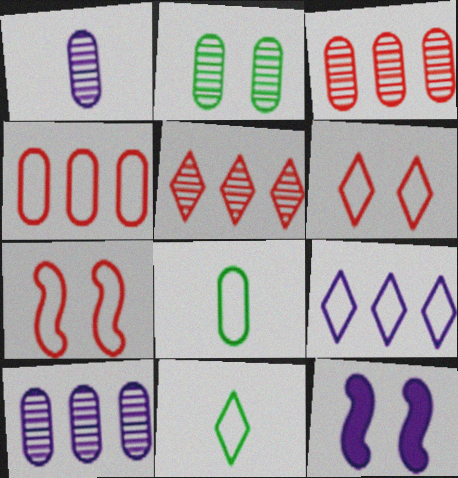[[1, 2, 3], 
[1, 9, 12], 
[2, 6, 12], 
[3, 11, 12], 
[5, 8, 12], 
[6, 9, 11], 
[7, 8, 9]]